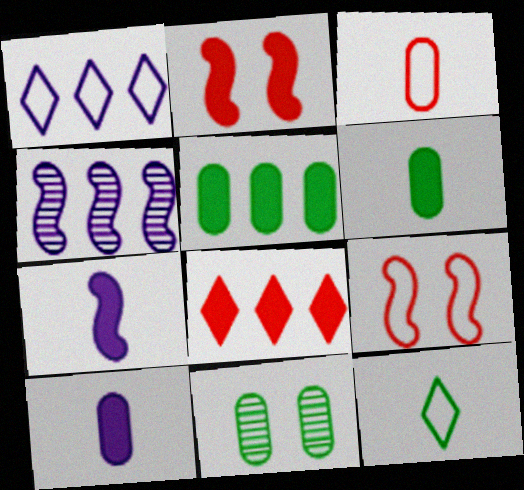[]